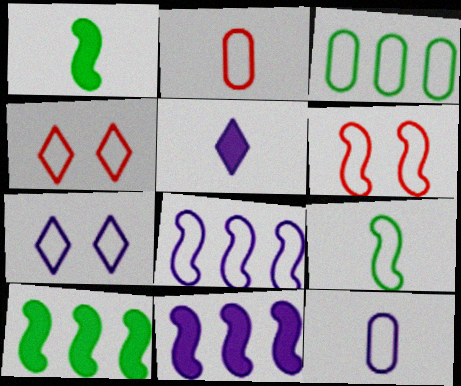[[6, 8, 9], 
[7, 8, 12]]